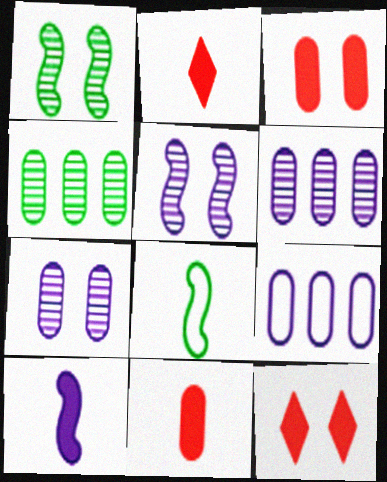[[1, 2, 9], 
[6, 8, 12]]